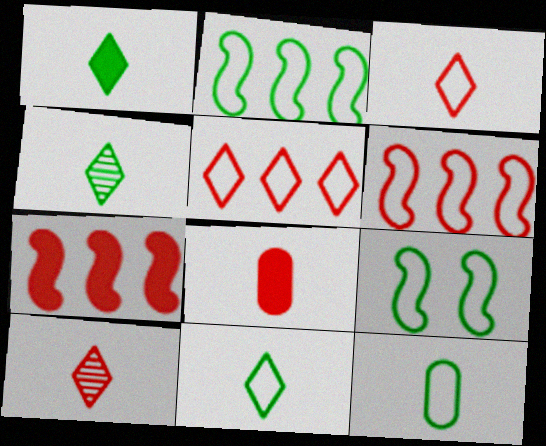[[1, 4, 11]]